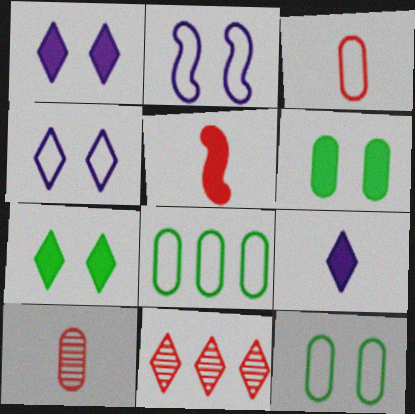[]